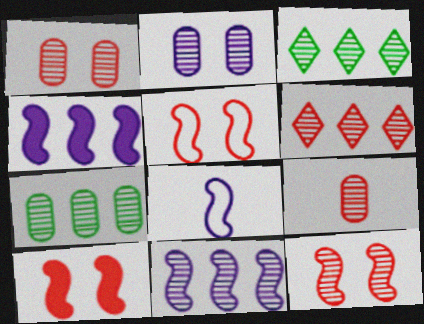[[2, 7, 9], 
[5, 10, 12], 
[6, 7, 11], 
[6, 9, 12]]